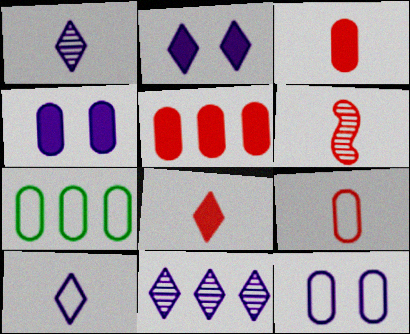[[2, 6, 7], 
[2, 10, 11], 
[6, 8, 9], 
[7, 9, 12]]